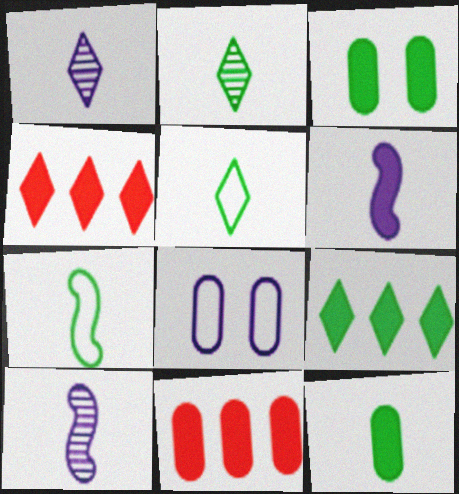[[2, 7, 12], 
[3, 4, 6]]